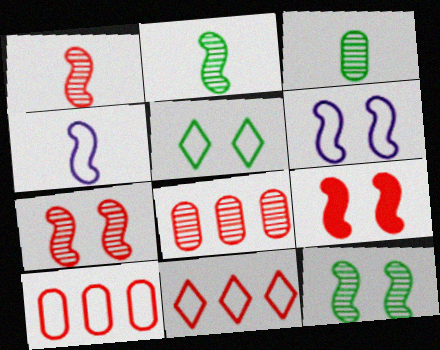[[4, 5, 10], 
[6, 9, 12]]